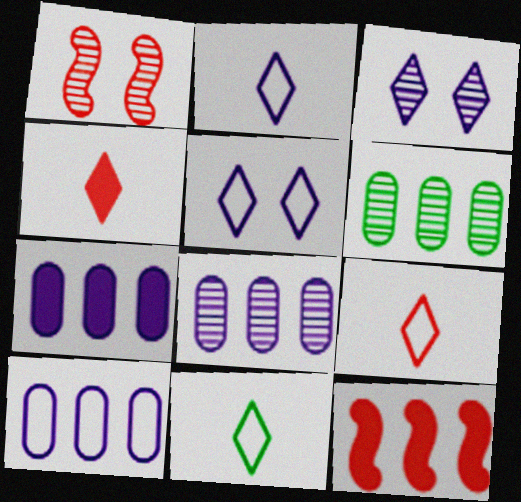[[1, 7, 11], 
[2, 9, 11], 
[7, 8, 10]]